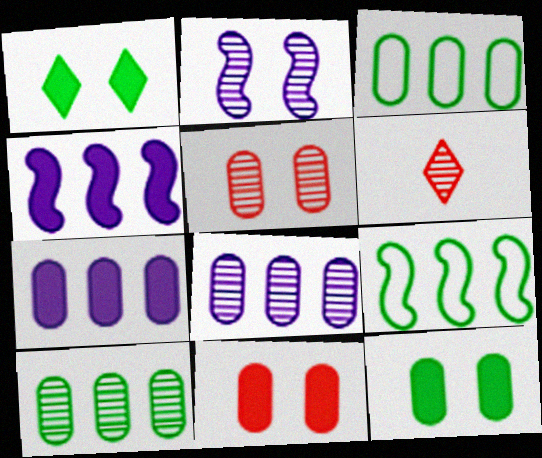[[2, 6, 10]]